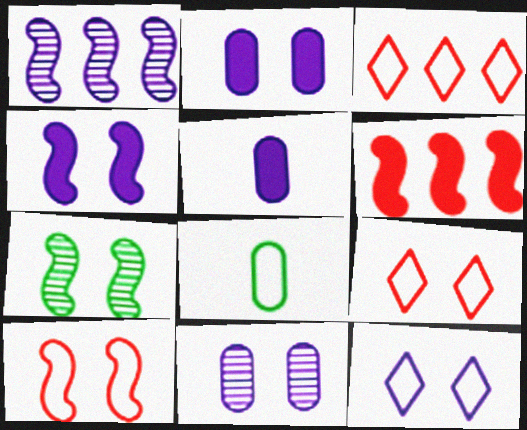[[1, 5, 12], 
[2, 7, 9], 
[3, 5, 7], 
[4, 7, 10], 
[4, 11, 12]]